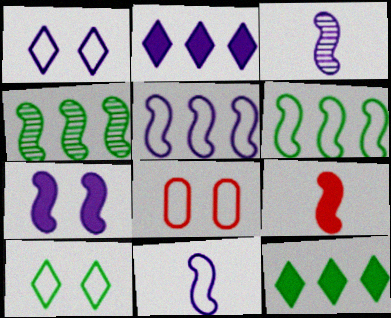[[3, 5, 7], 
[3, 8, 12]]